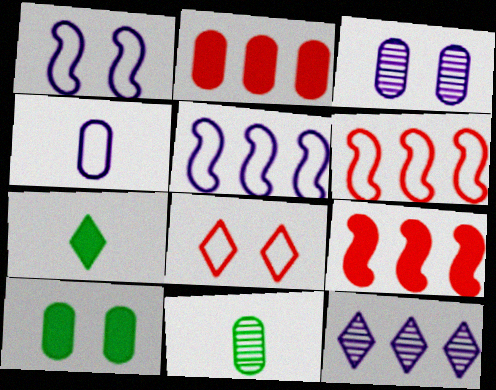[[3, 6, 7], 
[7, 8, 12]]